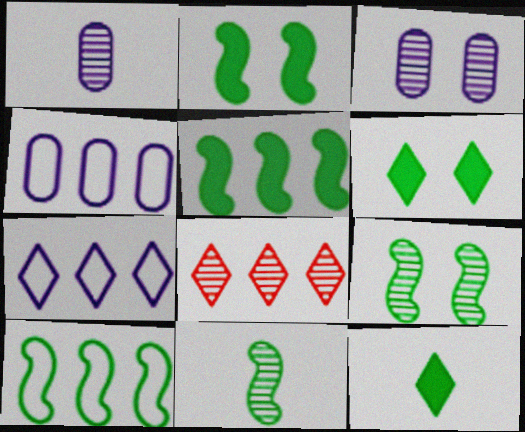[[1, 8, 9], 
[2, 10, 11], 
[3, 8, 11], 
[4, 5, 8]]